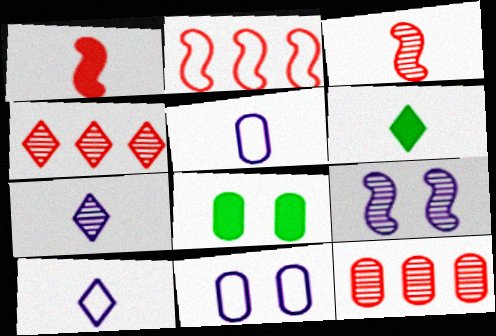[[2, 7, 8], 
[3, 5, 6], 
[5, 8, 12]]